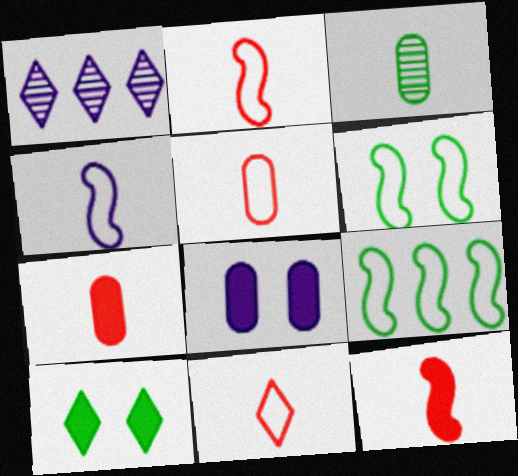[[1, 4, 8], 
[1, 6, 7], 
[1, 10, 11], 
[2, 5, 11], 
[3, 9, 10]]